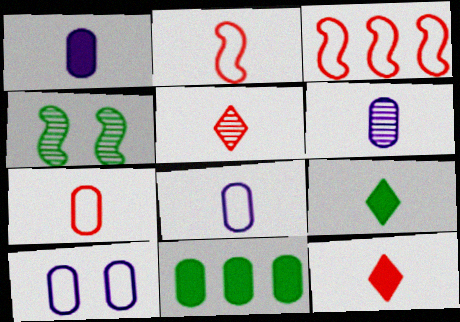[[1, 6, 8], 
[2, 6, 9]]